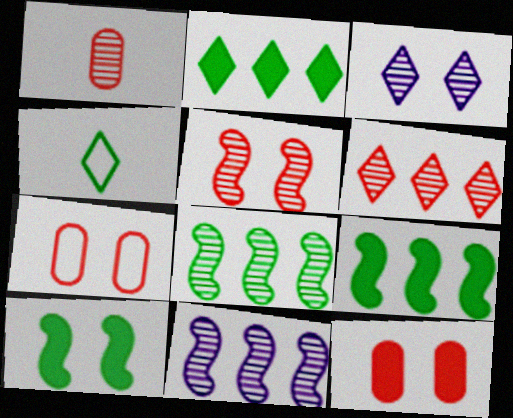[[1, 3, 8], 
[1, 5, 6], 
[3, 7, 10], 
[4, 11, 12]]